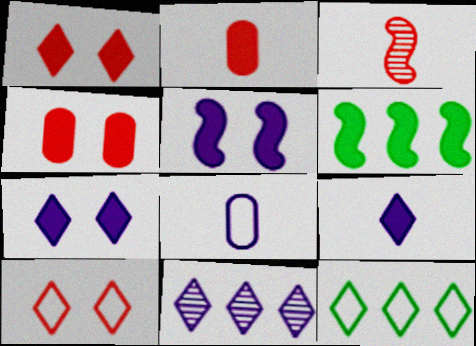[[2, 6, 7], 
[4, 6, 9], 
[5, 8, 11]]